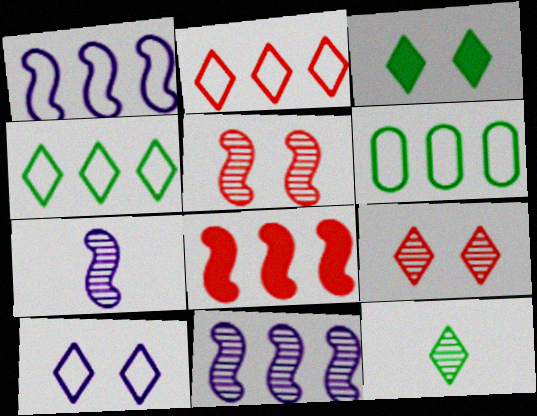[[1, 2, 6], 
[3, 4, 12], 
[3, 9, 10]]